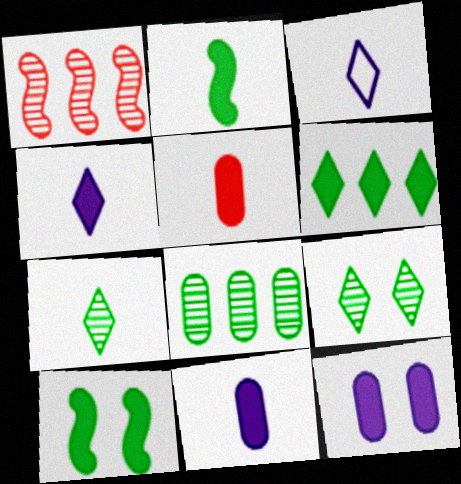[[2, 4, 5]]